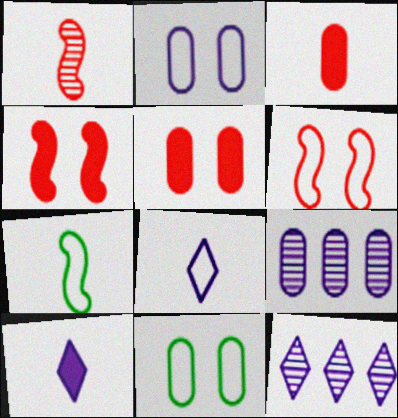[[3, 9, 11], 
[5, 7, 12]]